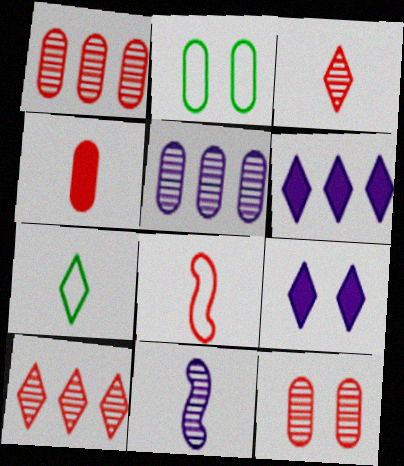[[2, 4, 5], 
[3, 4, 8], 
[4, 7, 11], 
[7, 9, 10]]